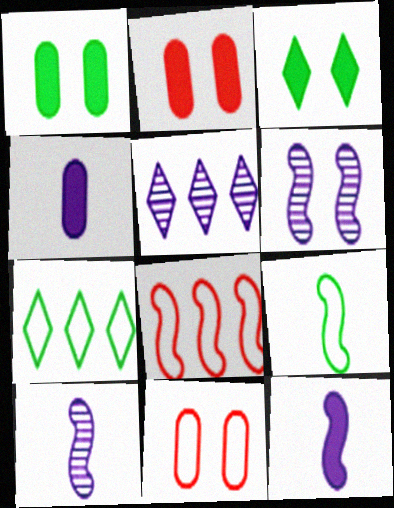[[2, 5, 9], 
[2, 7, 10], 
[3, 6, 11]]